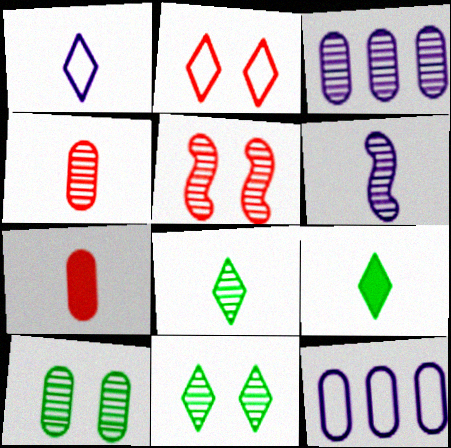[[3, 4, 10], 
[3, 5, 8], 
[4, 6, 8], 
[5, 9, 12], 
[7, 10, 12]]